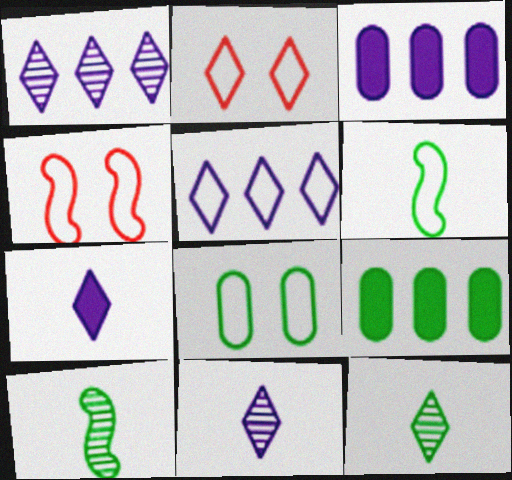[[2, 3, 10], 
[3, 4, 12], 
[4, 9, 11]]